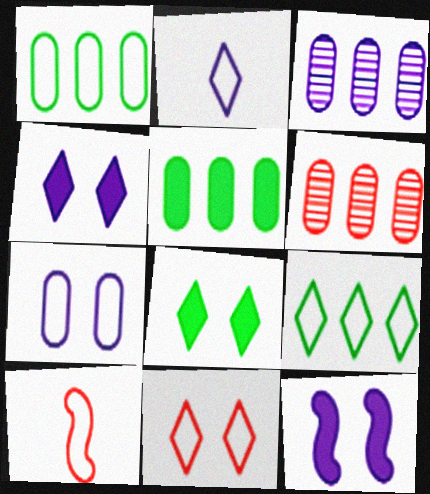[[2, 3, 12], 
[2, 9, 11], 
[3, 8, 10], 
[7, 9, 10]]